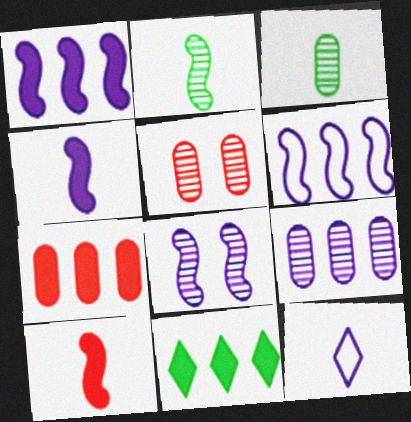[[1, 7, 11], 
[3, 5, 9], 
[3, 10, 12], 
[4, 6, 8]]